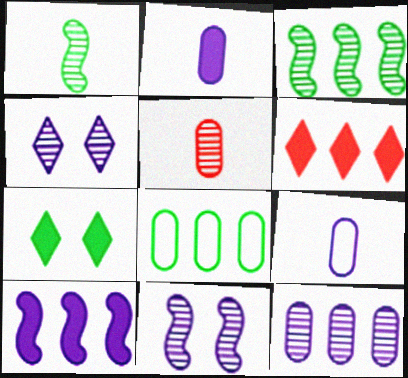[[1, 7, 8], 
[3, 4, 5], 
[4, 9, 10]]